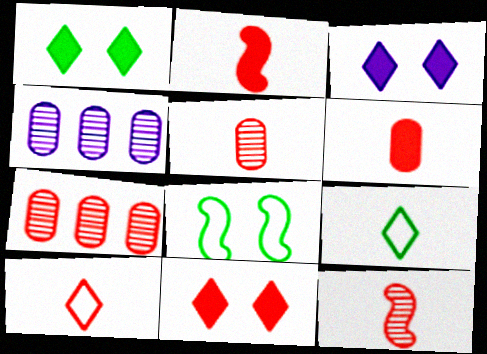[[1, 3, 11], 
[2, 5, 10], 
[6, 10, 12]]